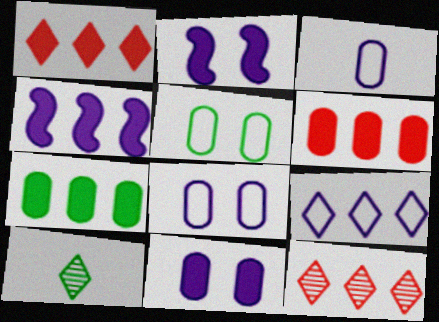[[1, 4, 7]]